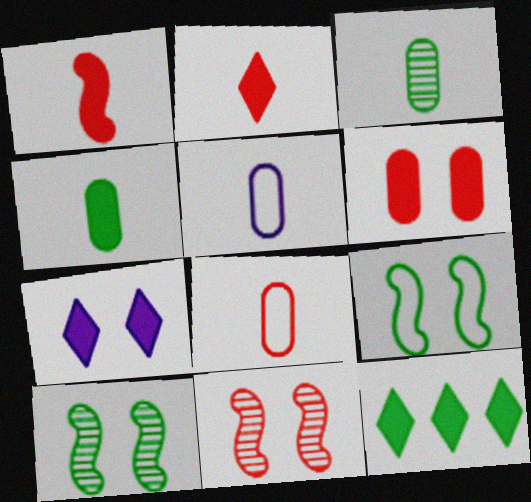[[2, 7, 12], 
[3, 9, 12], 
[5, 11, 12]]